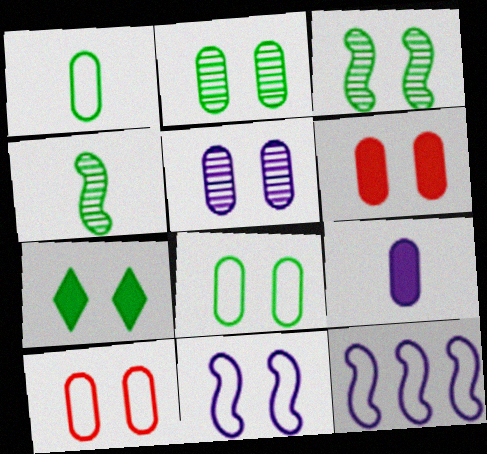[[3, 7, 8], 
[5, 6, 8]]